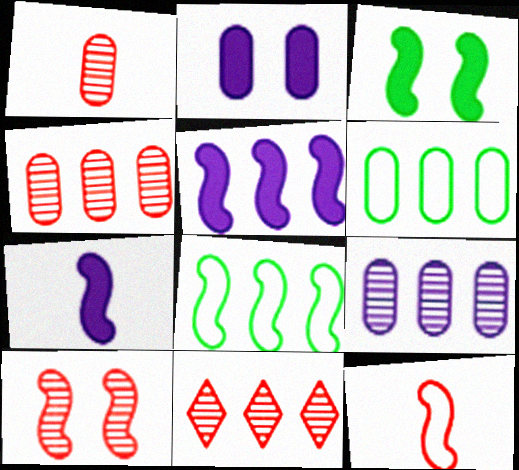[[1, 2, 6], 
[1, 10, 11], 
[5, 6, 11], 
[7, 8, 10]]